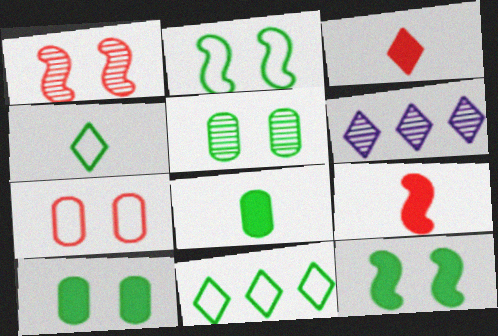[]